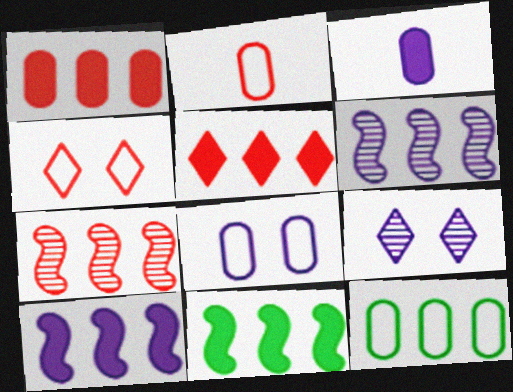[[2, 8, 12], 
[2, 9, 11], 
[5, 6, 12]]